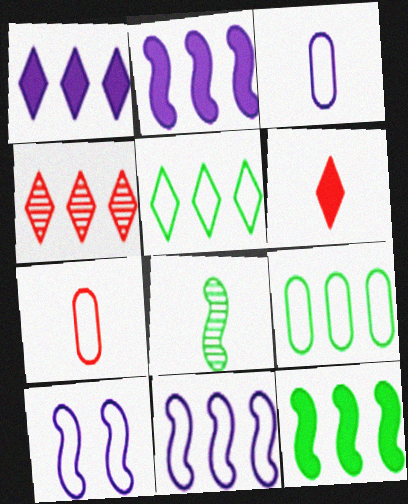[[1, 4, 5], 
[2, 4, 9], 
[3, 6, 8], 
[5, 7, 10]]